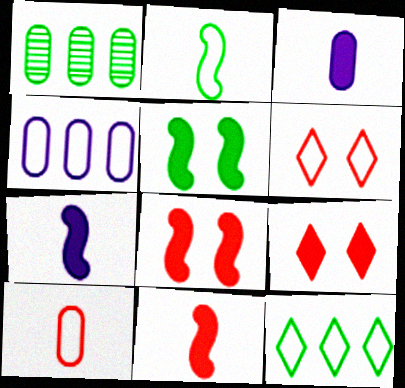[[1, 6, 7], 
[2, 4, 6]]